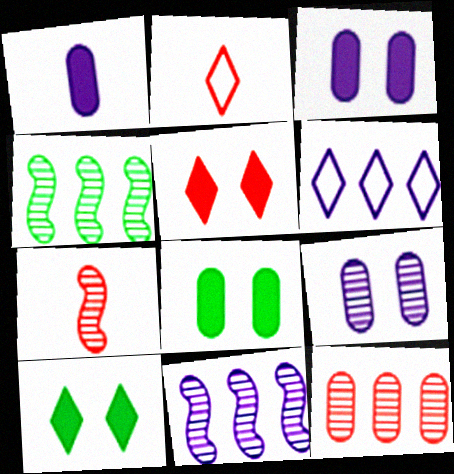[[2, 3, 4], 
[2, 8, 11], 
[6, 7, 8]]